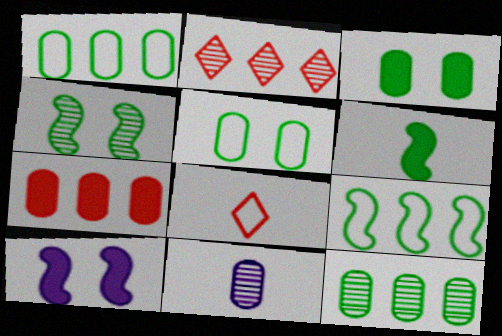[[2, 4, 11], 
[4, 6, 9], 
[5, 7, 11], 
[6, 8, 11], 
[8, 10, 12]]